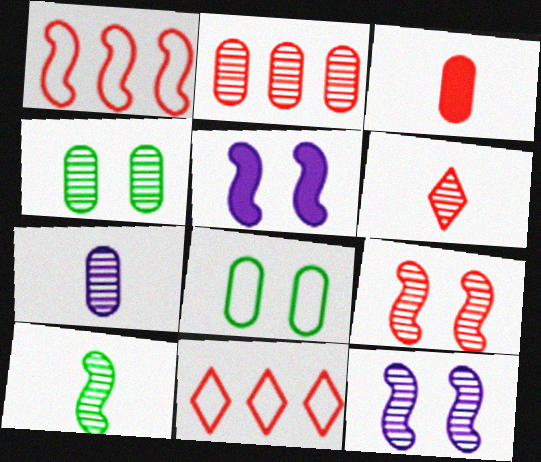[[1, 5, 10], 
[2, 4, 7], 
[2, 6, 9], 
[3, 9, 11], 
[6, 7, 10]]